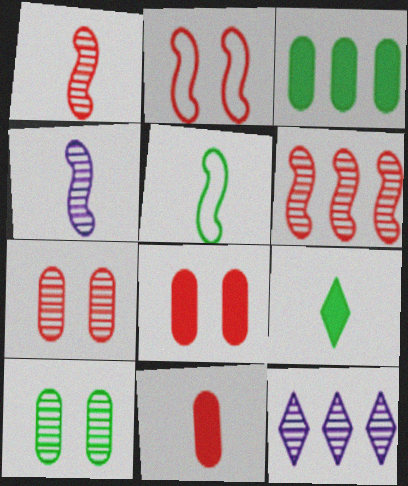[[1, 10, 12], 
[5, 8, 12]]